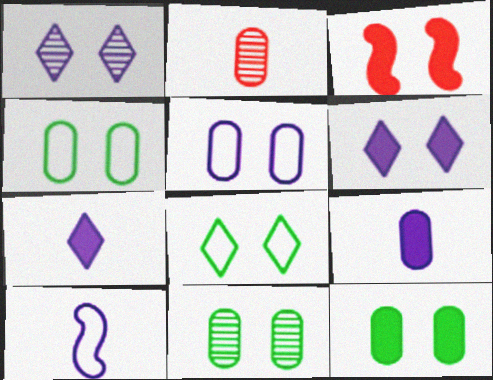[[1, 3, 4], 
[3, 6, 12], 
[4, 11, 12]]